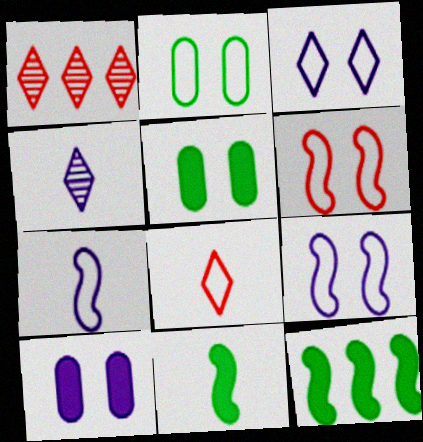[[1, 5, 7], 
[2, 3, 6]]